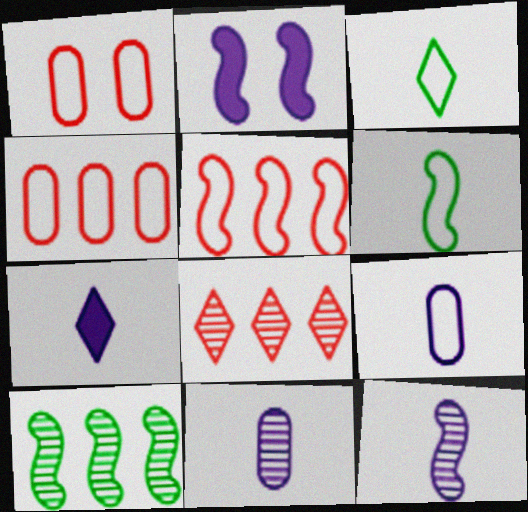[[1, 7, 10], 
[7, 9, 12]]